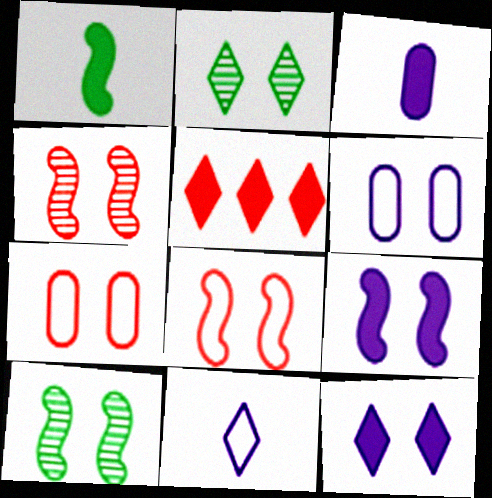[[2, 5, 11], 
[2, 7, 9], 
[7, 10, 12], 
[8, 9, 10]]